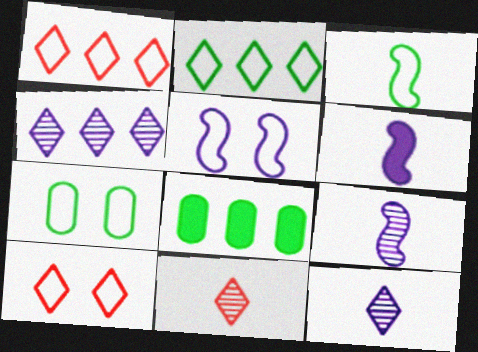[[2, 3, 7], 
[5, 7, 10], 
[5, 8, 11], 
[8, 9, 10]]